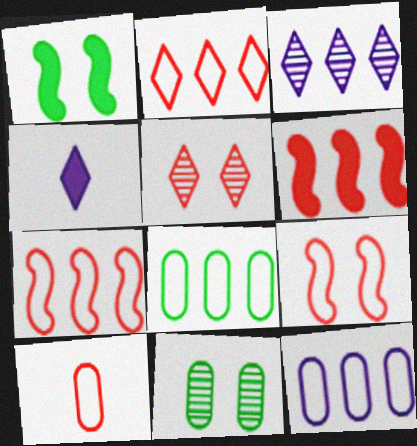[[1, 3, 10], 
[2, 9, 10], 
[3, 6, 8], 
[4, 7, 11], 
[5, 6, 10]]